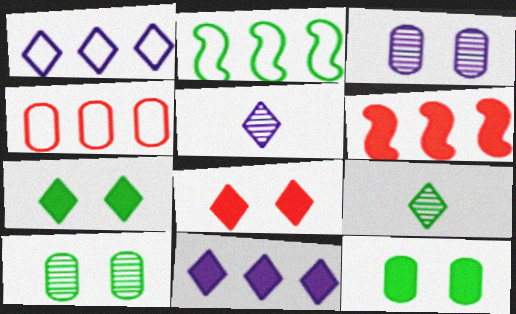[[1, 2, 4], 
[1, 8, 9], 
[2, 9, 12]]